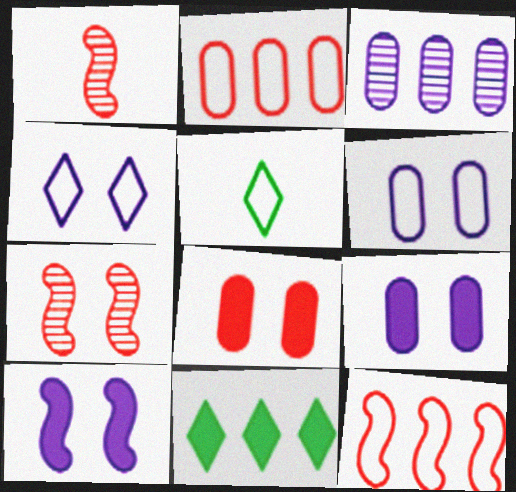[[1, 6, 11], 
[3, 11, 12], 
[5, 6, 12]]